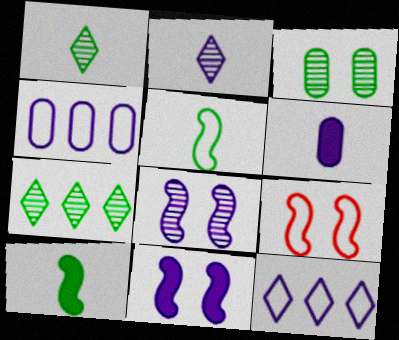[[2, 4, 11], 
[6, 7, 9], 
[6, 8, 12]]